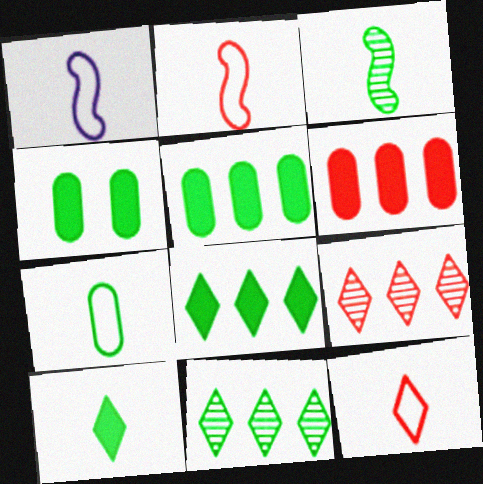[[1, 4, 9], 
[1, 7, 12], 
[3, 7, 10]]